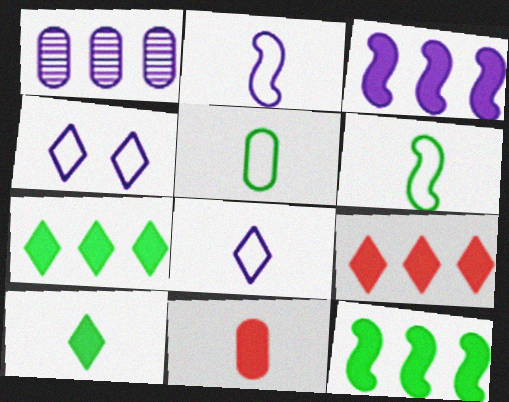[]